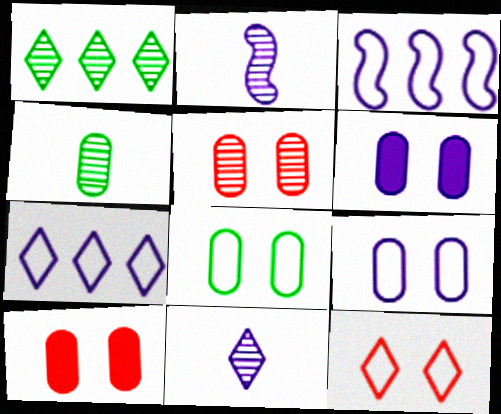[[1, 2, 5], 
[2, 6, 7], 
[3, 6, 11], 
[5, 6, 8]]